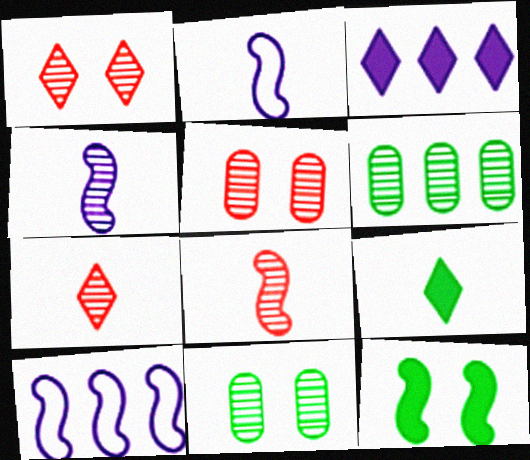[[1, 4, 6], 
[5, 9, 10], 
[8, 10, 12]]